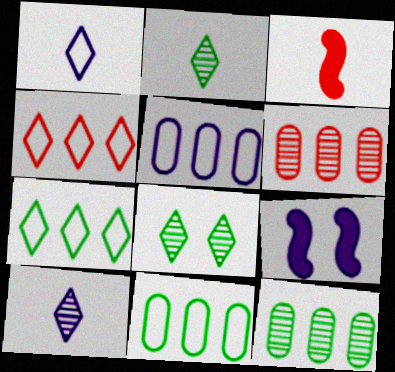[[3, 5, 8], 
[5, 9, 10]]